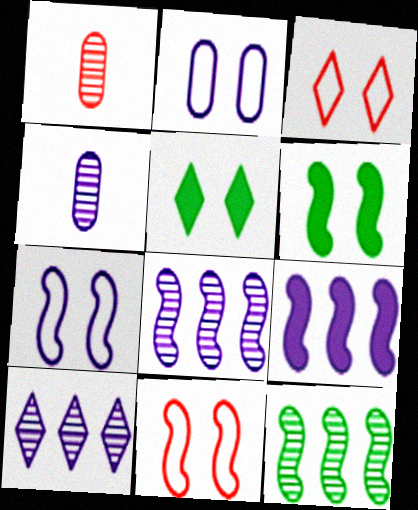[]